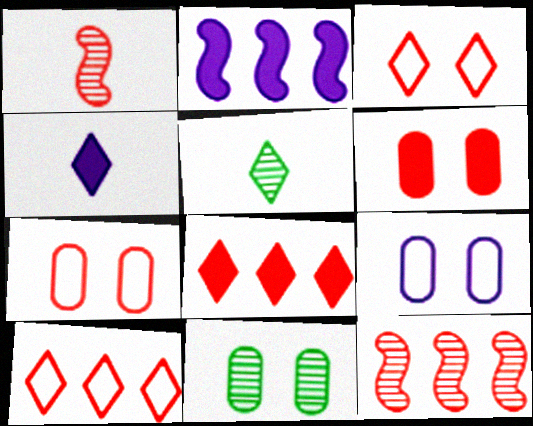[[1, 6, 10], 
[1, 7, 8], 
[2, 5, 7], 
[6, 9, 11]]